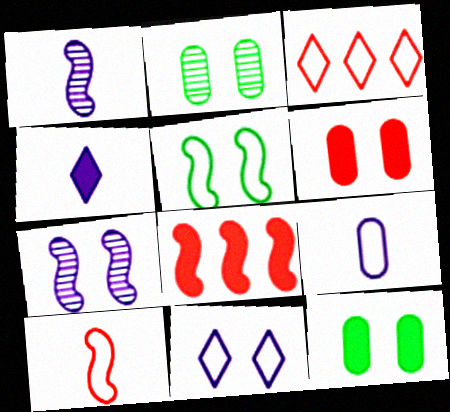[[1, 3, 12], 
[1, 4, 9], 
[1, 5, 8], 
[3, 5, 9], 
[4, 8, 12]]